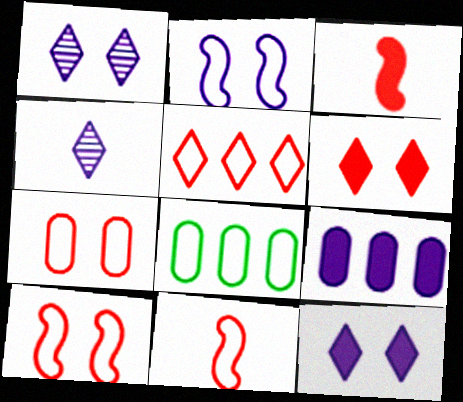[[1, 3, 8], 
[2, 4, 9], 
[5, 7, 11]]